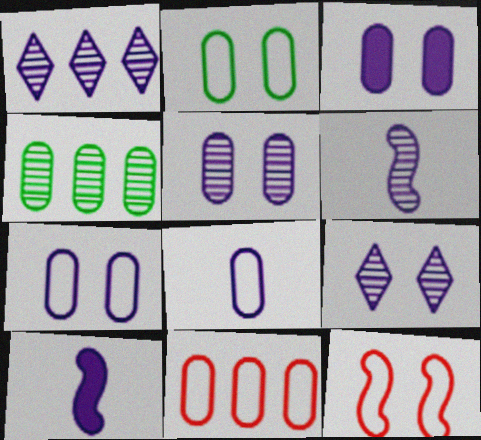[[1, 5, 6], 
[1, 7, 10], 
[2, 8, 11], 
[3, 5, 7]]